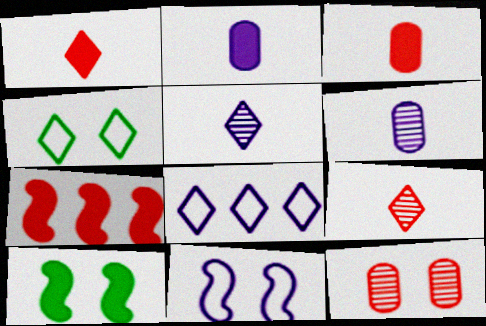[[4, 6, 7]]